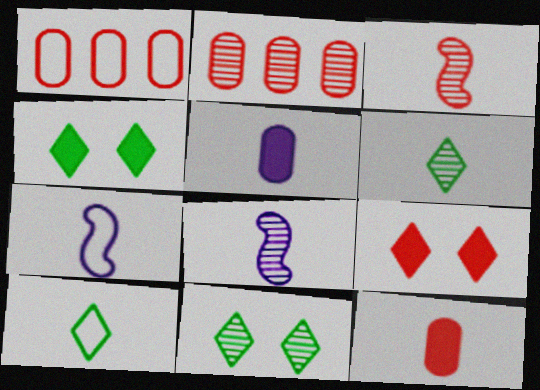[[1, 3, 9], 
[1, 4, 8], 
[2, 4, 7], 
[2, 8, 11], 
[3, 5, 10], 
[6, 7, 12], 
[8, 10, 12]]